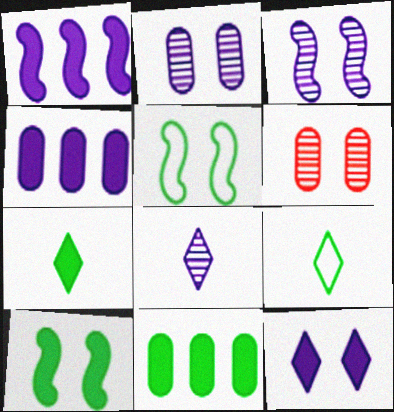[[1, 6, 9], 
[5, 6, 12], 
[7, 10, 11]]